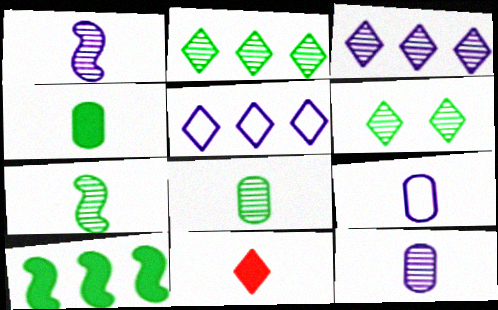[[5, 6, 11], 
[7, 9, 11]]